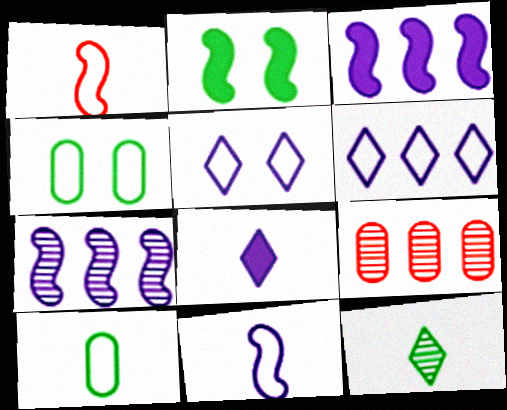[[1, 2, 7], 
[1, 4, 6]]